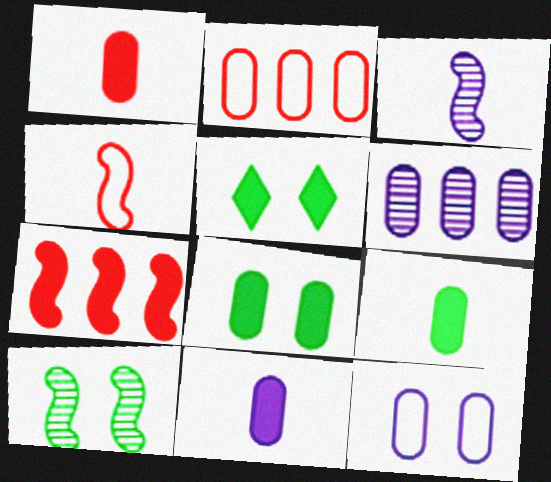[[1, 9, 11], 
[2, 3, 5], 
[4, 5, 6], 
[5, 7, 11], 
[6, 11, 12]]